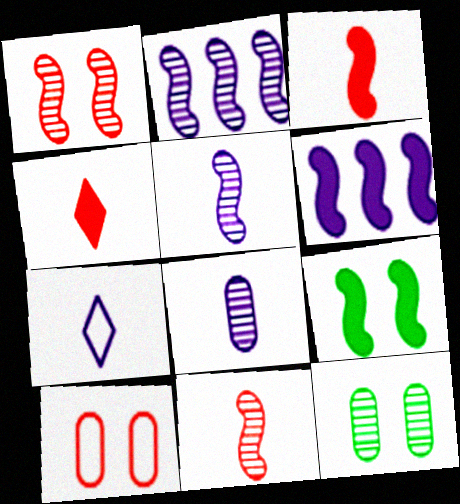[[3, 6, 9]]